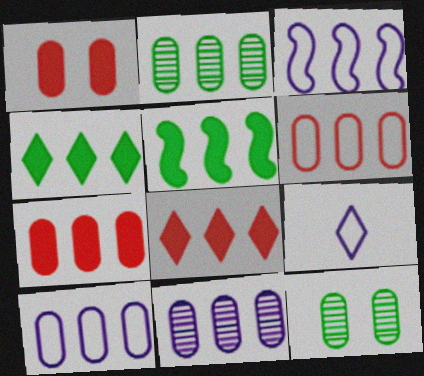[[2, 3, 8], 
[2, 7, 10]]